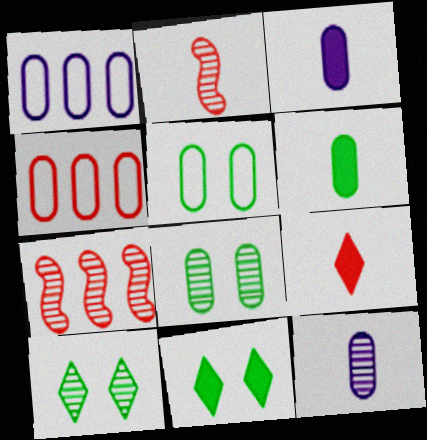[[1, 2, 11], 
[3, 4, 8], 
[7, 10, 12]]